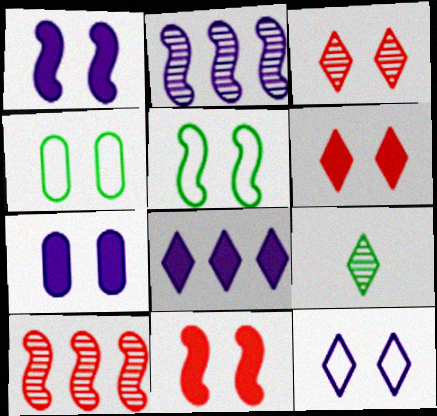[[1, 3, 4], 
[3, 5, 7]]